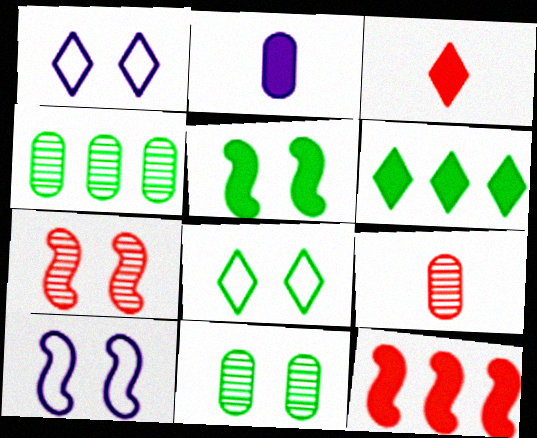[[3, 4, 10], 
[5, 7, 10], 
[5, 8, 11], 
[6, 9, 10]]